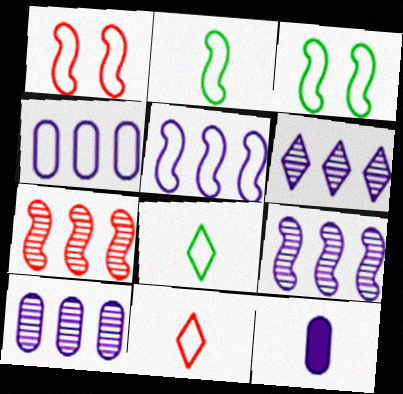[[1, 2, 5], 
[1, 4, 8], 
[3, 4, 11], 
[6, 9, 10]]